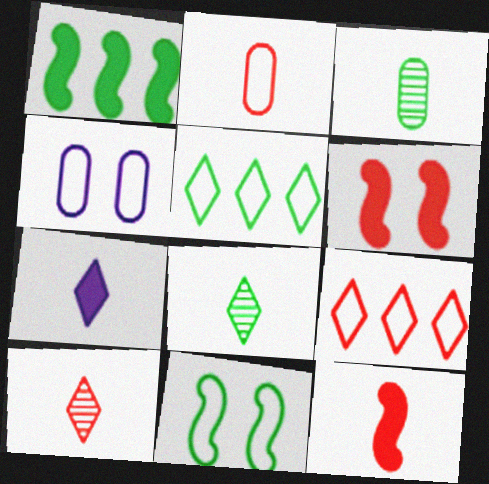[[1, 4, 10], 
[2, 10, 12]]